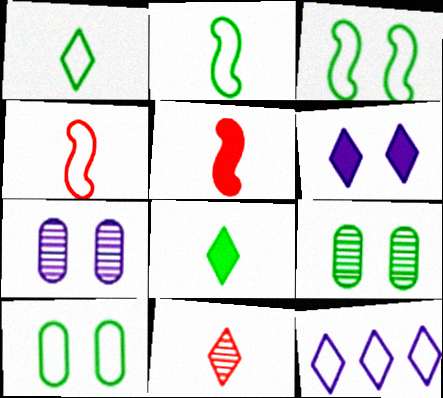[[4, 10, 12], 
[5, 9, 12]]